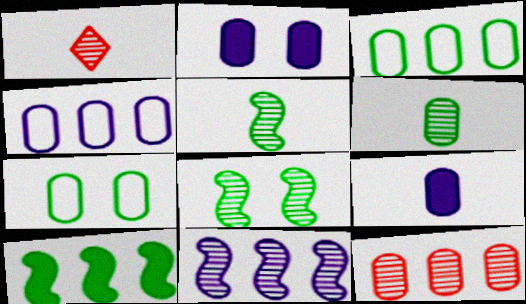[[7, 9, 12]]